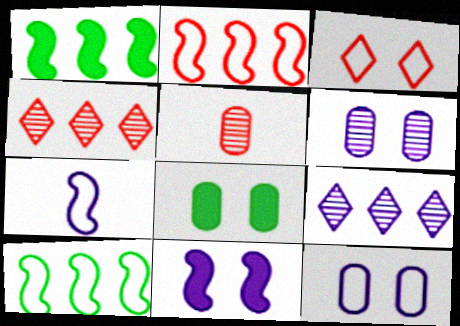[[4, 7, 8]]